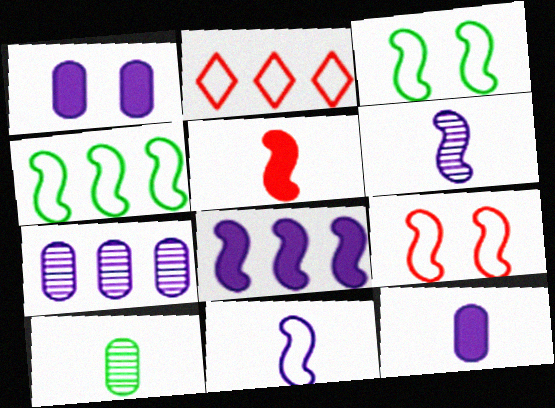[[4, 9, 11]]